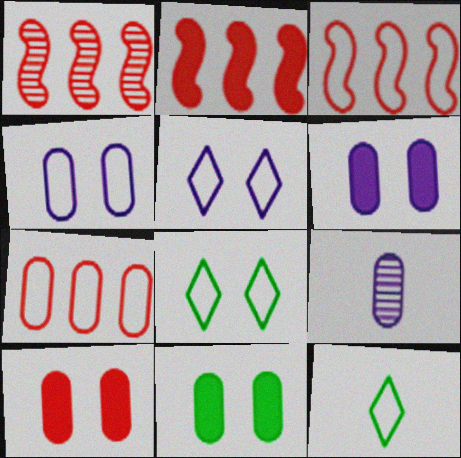[[1, 2, 3], 
[1, 6, 12], 
[2, 8, 9], 
[3, 4, 12], 
[6, 10, 11], 
[7, 9, 11]]